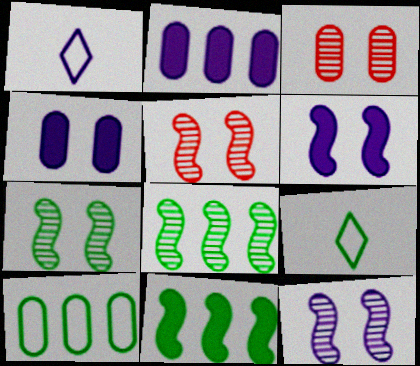[[1, 2, 12], 
[1, 3, 11], 
[2, 5, 9], 
[5, 7, 12]]